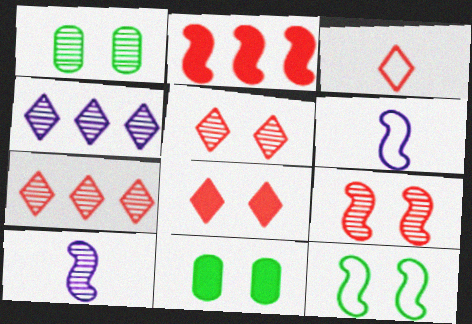[[1, 7, 10], 
[2, 10, 12], 
[3, 7, 8], 
[6, 7, 11]]